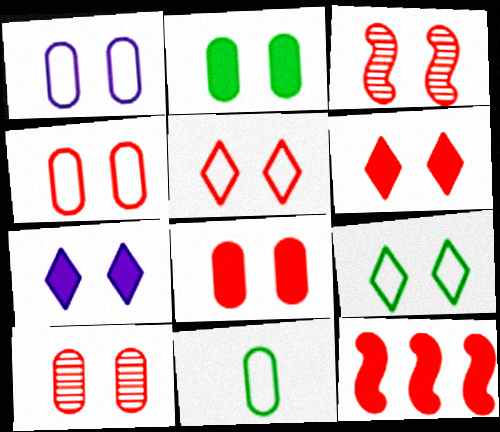[[1, 2, 10], 
[3, 4, 6], 
[3, 5, 8], 
[4, 8, 10]]